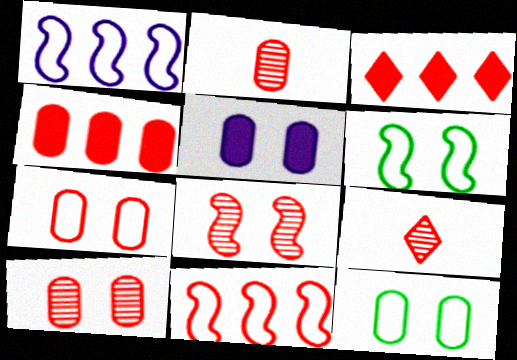[[2, 4, 7], 
[5, 10, 12]]